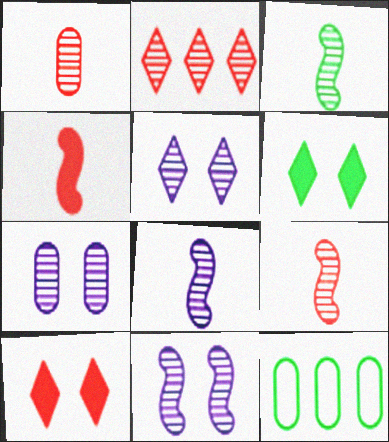[[2, 3, 7], 
[3, 6, 12], 
[3, 8, 9], 
[4, 5, 12], 
[5, 7, 11], 
[8, 10, 12]]